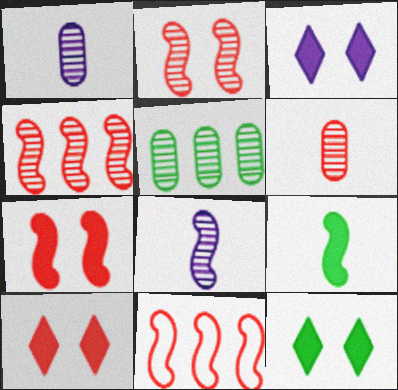[[1, 11, 12], 
[3, 10, 12], 
[6, 10, 11]]